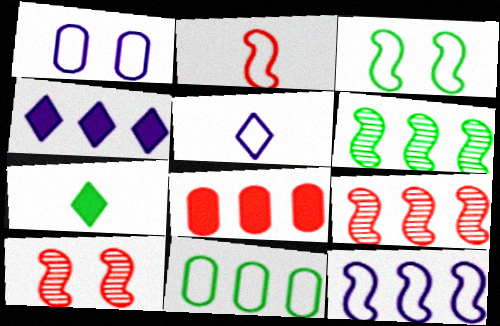[[1, 5, 12], 
[1, 7, 9], 
[2, 3, 12], 
[4, 9, 11]]